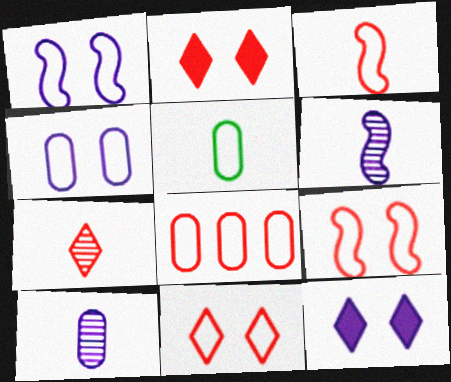[[3, 8, 11], 
[4, 5, 8]]